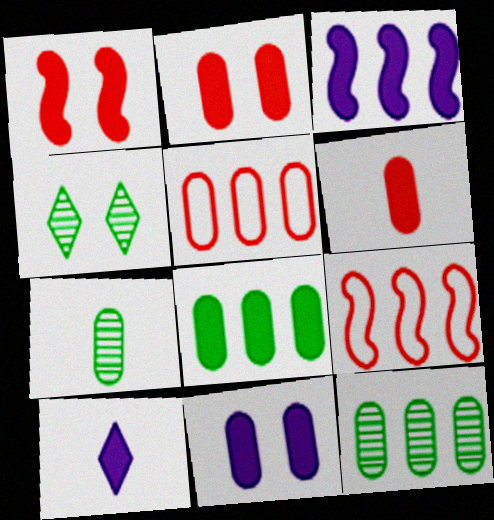[[1, 8, 10], 
[3, 10, 11], 
[5, 7, 11], 
[6, 8, 11]]